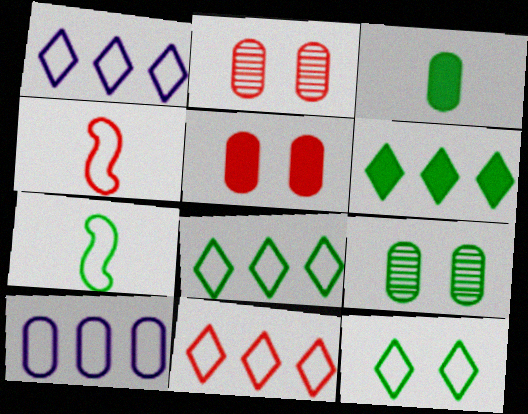[[1, 8, 11], 
[2, 3, 10], 
[4, 10, 12], 
[6, 7, 9]]